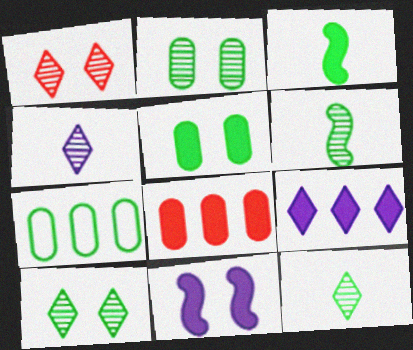[[3, 7, 10]]